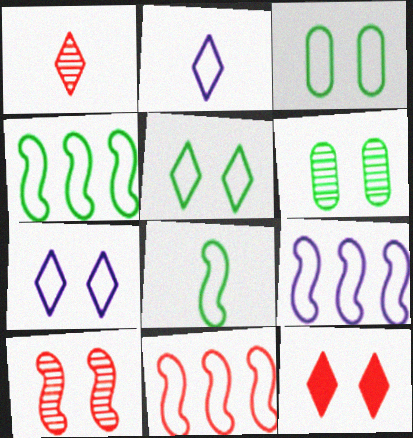[[2, 3, 11], 
[4, 9, 11]]